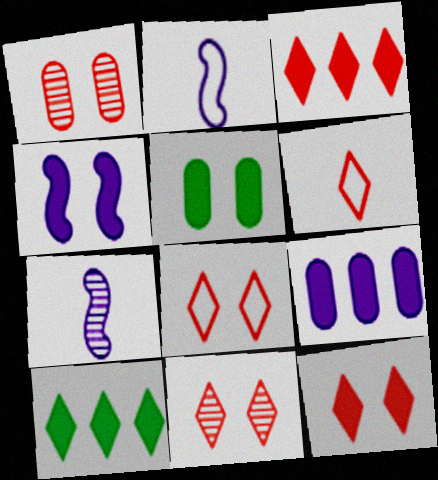[[1, 2, 10], 
[3, 6, 11], 
[4, 5, 12], 
[8, 11, 12]]